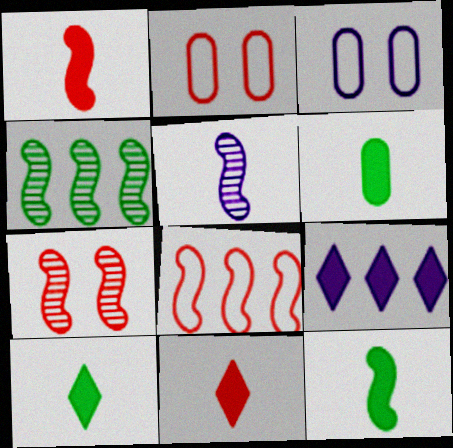[[1, 7, 8], 
[3, 4, 11], 
[3, 5, 9], 
[4, 5, 7], 
[6, 10, 12]]